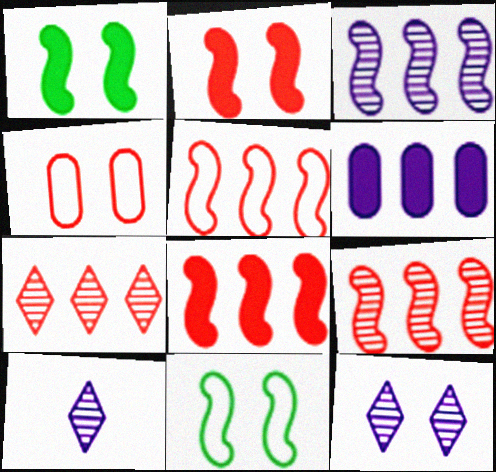[[1, 4, 12], 
[5, 8, 9]]